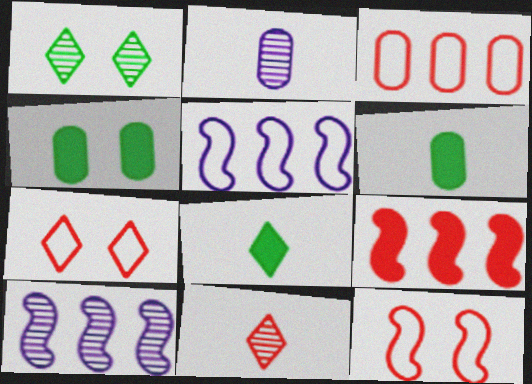[[2, 3, 4], 
[4, 5, 11], 
[6, 7, 10]]